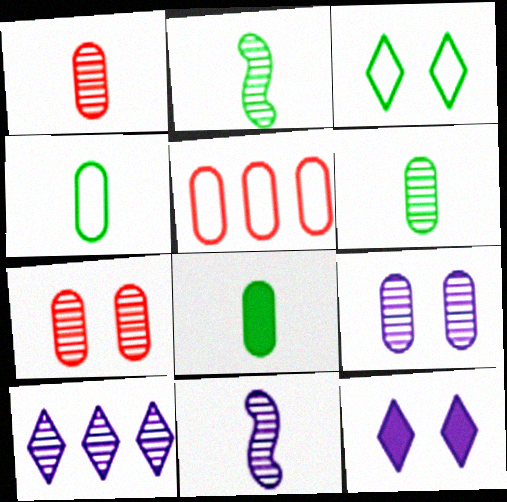[[2, 5, 12], 
[2, 7, 10], 
[4, 6, 8], 
[5, 8, 9], 
[9, 10, 11]]